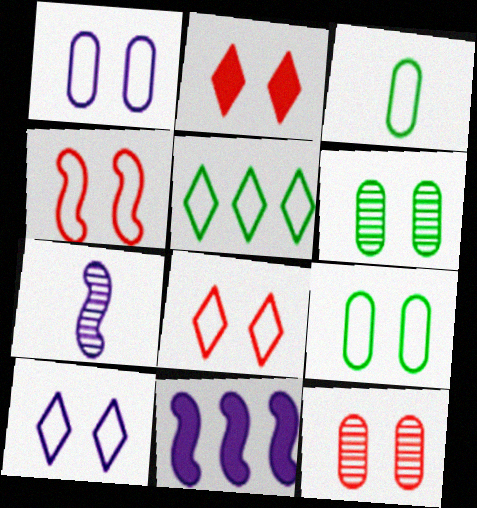[[2, 4, 12], 
[4, 9, 10]]